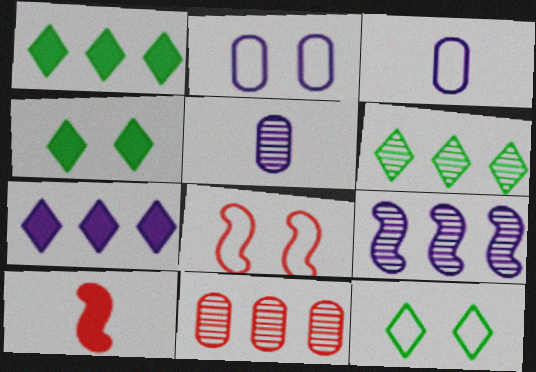[[1, 5, 8], 
[2, 6, 10], 
[2, 8, 12], 
[6, 9, 11]]